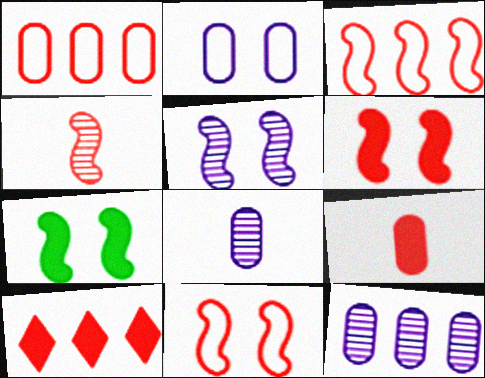[[3, 4, 6], 
[5, 7, 11], 
[6, 9, 10]]